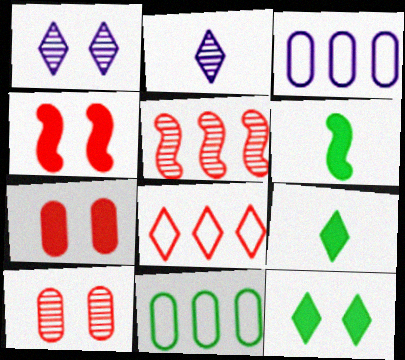[[1, 8, 9], 
[2, 4, 11], 
[2, 8, 12]]